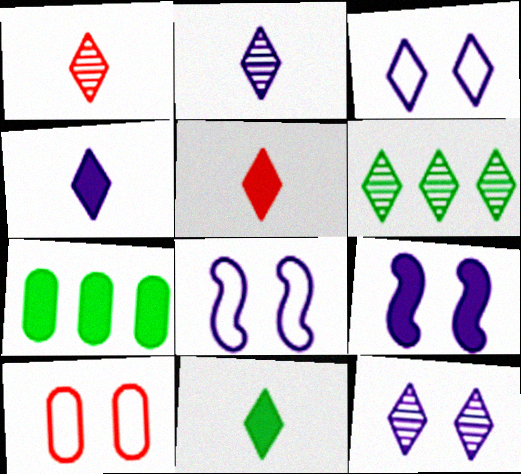[[1, 6, 12], 
[1, 7, 8], 
[3, 5, 6], 
[4, 5, 11], 
[5, 7, 9]]